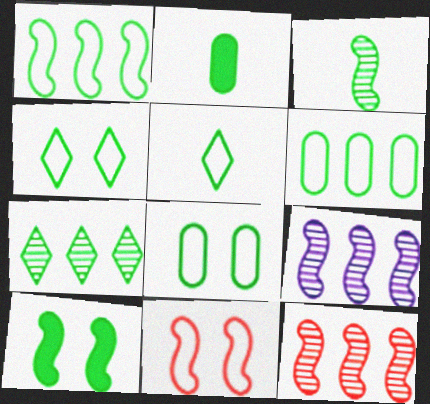[[1, 3, 10], 
[1, 5, 8], 
[2, 3, 5]]